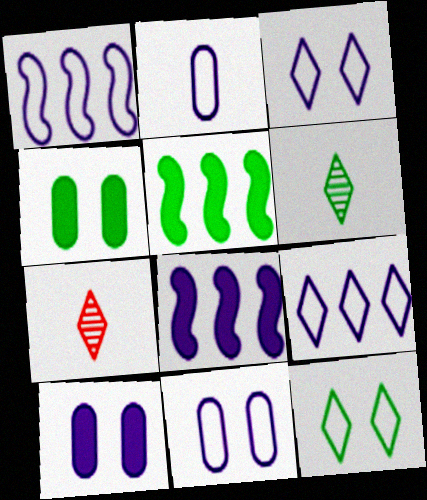[[1, 2, 3], 
[1, 4, 7], 
[5, 7, 11]]